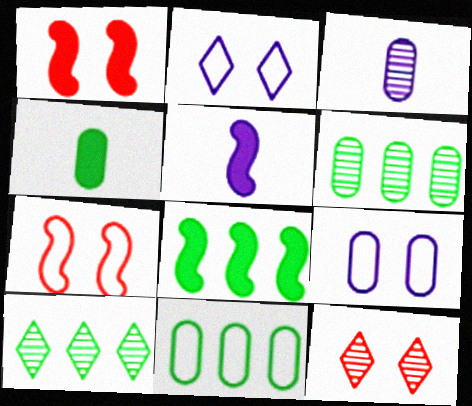[[1, 5, 8], 
[5, 11, 12], 
[8, 10, 11]]